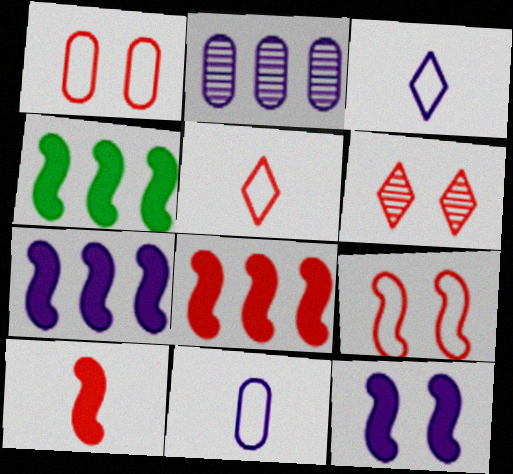[[2, 3, 12], 
[4, 6, 11], 
[4, 7, 8], 
[4, 10, 12]]